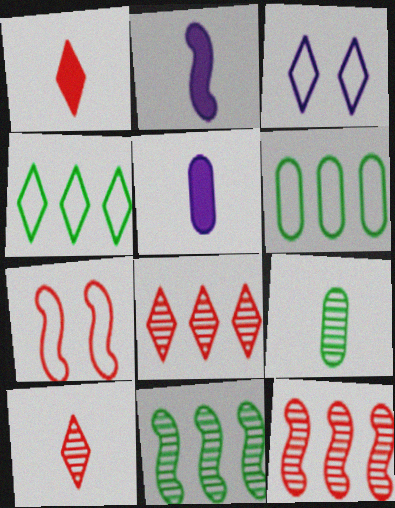[[2, 7, 11]]